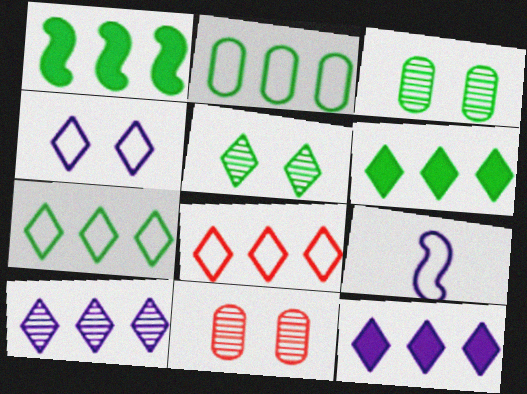[[6, 8, 10], 
[6, 9, 11]]